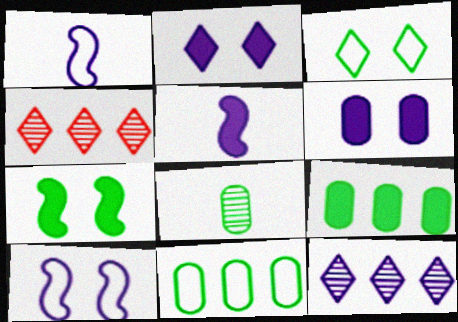[[1, 6, 12]]